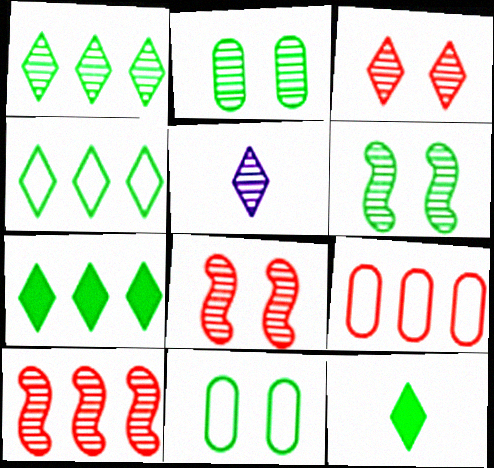[[1, 3, 5], 
[1, 4, 7], 
[2, 5, 10]]